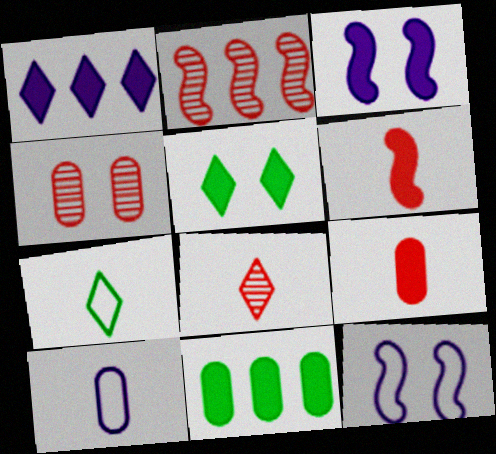[[2, 4, 8], 
[2, 5, 10], 
[4, 5, 12], 
[4, 10, 11], 
[8, 11, 12]]